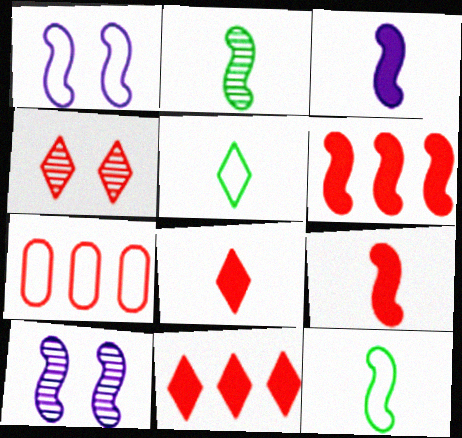[[1, 2, 6], 
[1, 5, 7], 
[4, 7, 9], 
[6, 10, 12]]